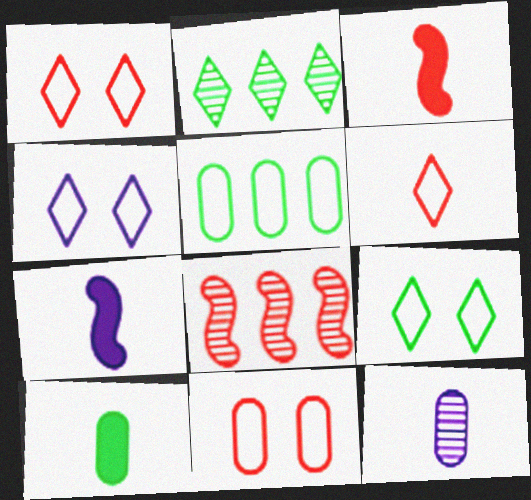[[1, 4, 9], 
[2, 7, 11], 
[4, 8, 10]]